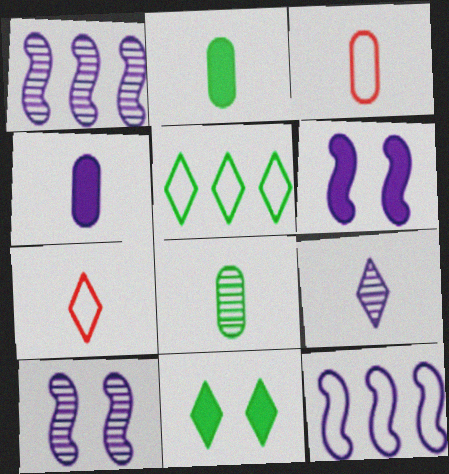[[1, 3, 11], 
[3, 4, 8]]